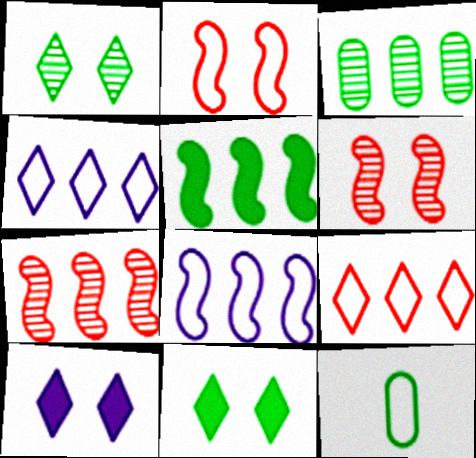[[1, 5, 12], 
[2, 4, 12], 
[5, 7, 8], 
[7, 10, 12]]